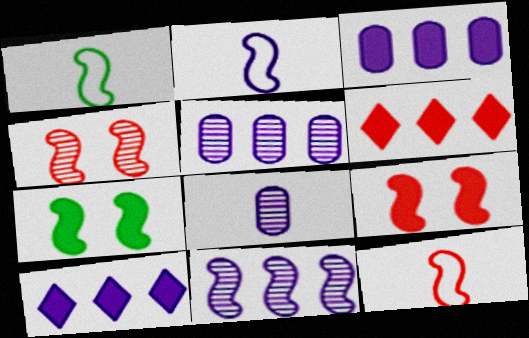[[1, 2, 12], 
[1, 9, 11], 
[7, 11, 12]]